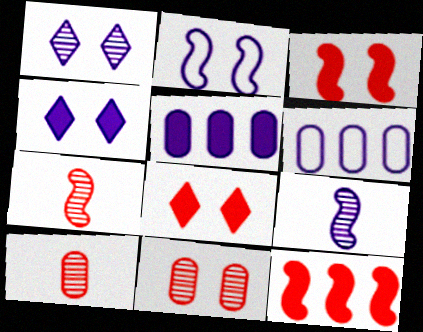[[4, 6, 9]]